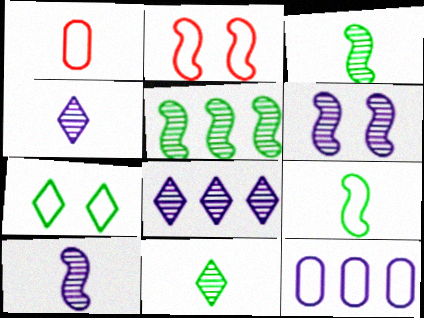[]